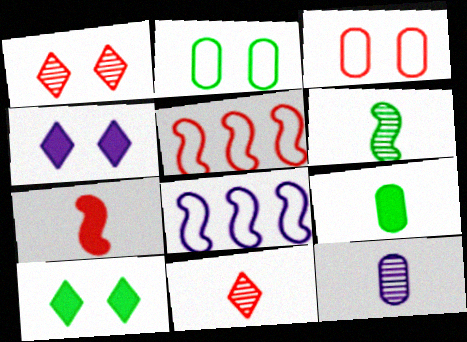[[1, 8, 9], 
[4, 8, 12], 
[5, 10, 12], 
[6, 11, 12]]